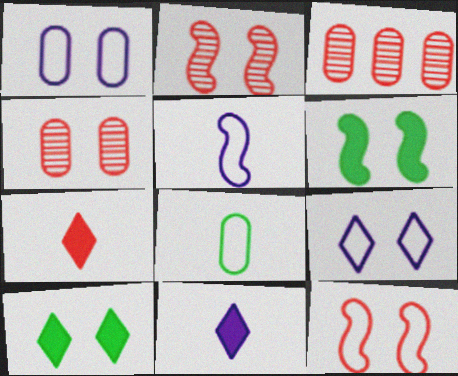[[1, 2, 10], 
[3, 5, 10], 
[3, 7, 12], 
[4, 6, 9]]